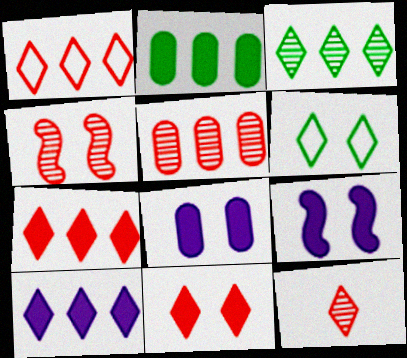[[1, 3, 10], 
[1, 11, 12], 
[4, 5, 12], 
[4, 6, 8], 
[6, 10, 12]]